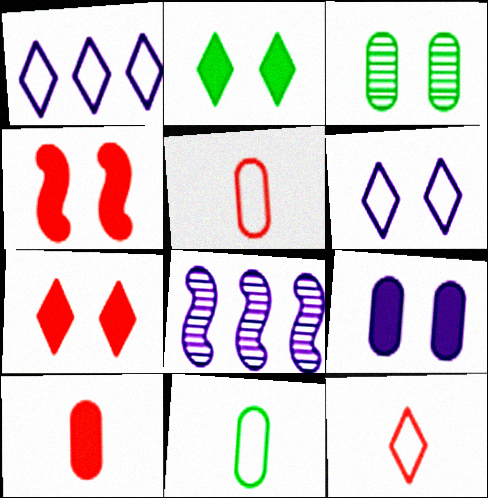[[2, 4, 9], 
[2, 5, 8], 
[3, 4, 6], 
[7, 8, 11]]